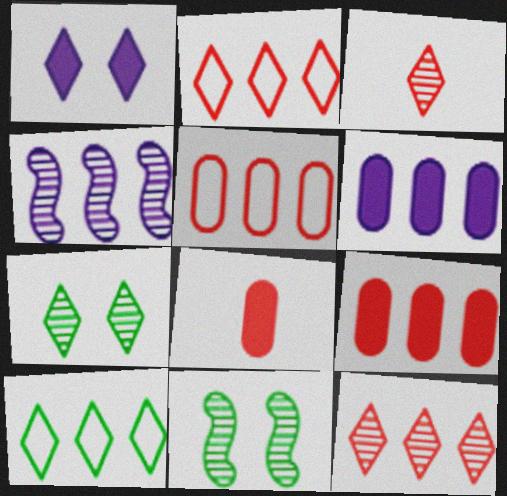[[1, 3, 10], 
[4, 9, 10]]